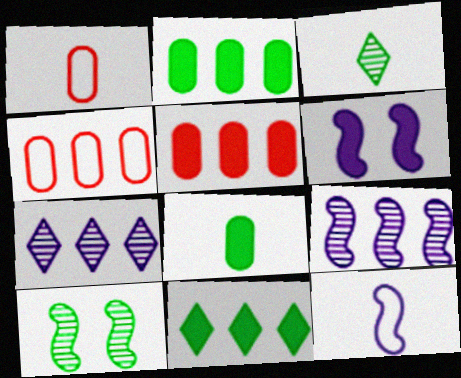[[3, 4, 6], 
[4, 9, 11], 
[6, 9, 12]]